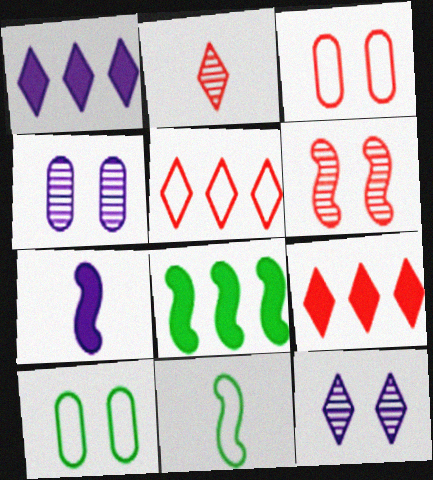[[4, 9, 11]]